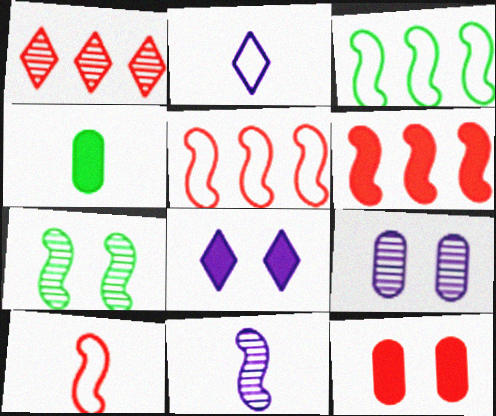[[1, 10, 12], 
[4, 6, 8]]